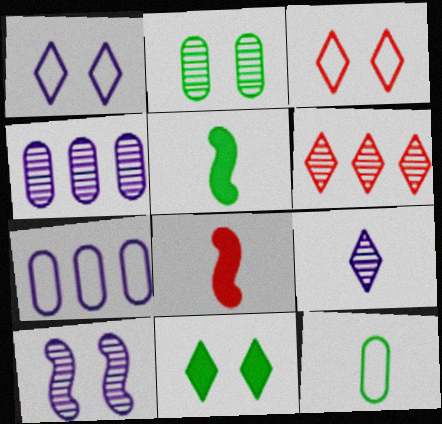[[3, 4, 5], 
[4, 9, 10], 
[8, 9, 12]]